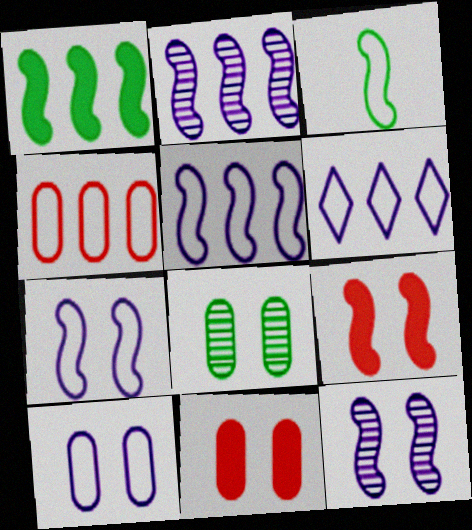[[2, 3, 9], 
[8, 10, 11]]